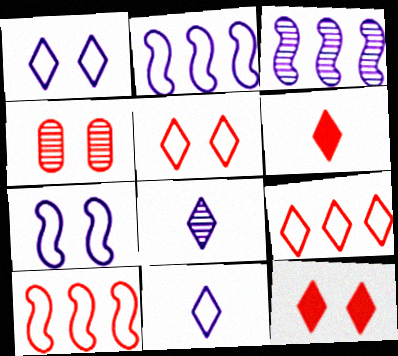[[4, 6, 10]]